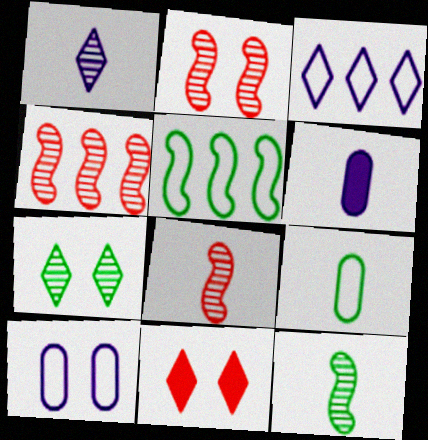[[2, 4, 8]]